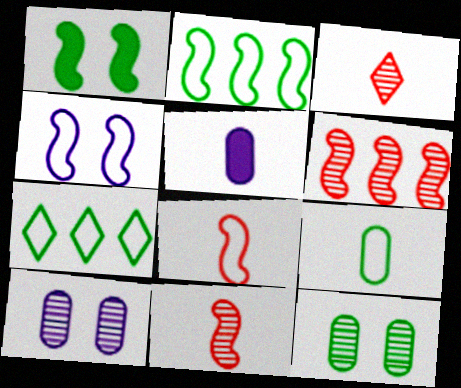[[2, 4, 8]]